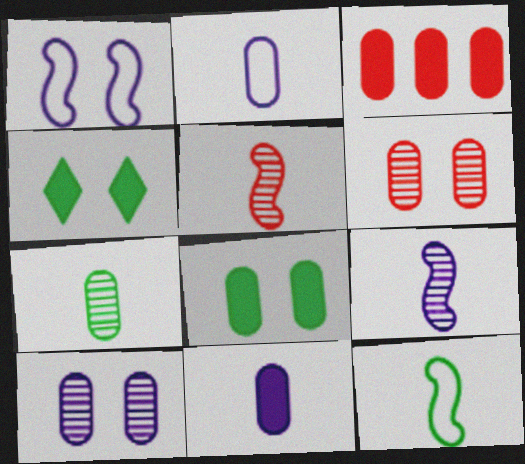[[1, 4, 6], 
[3, 8, 11]]